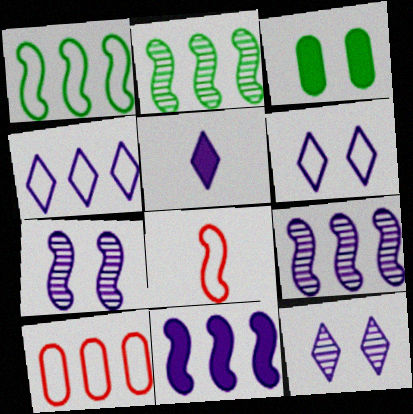[[1, 4, 10], 
[4, 5, 12]]